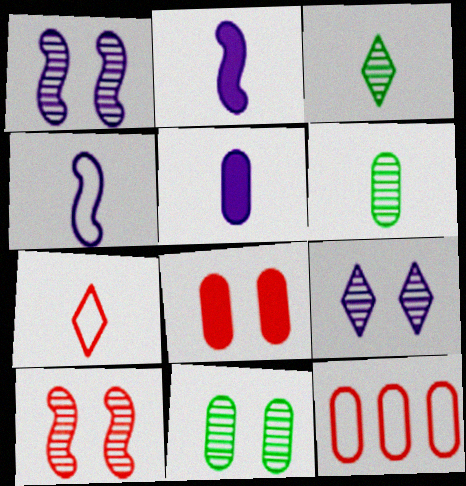[[2, 6, 7], 
[5, 11, 12], 
[9, 10, 11]]